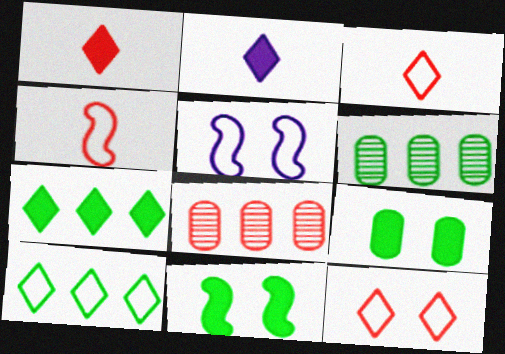[[1, 5, 6]]